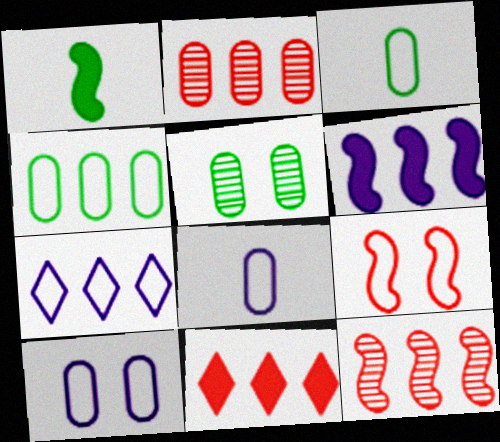[[3, 7, 9]]